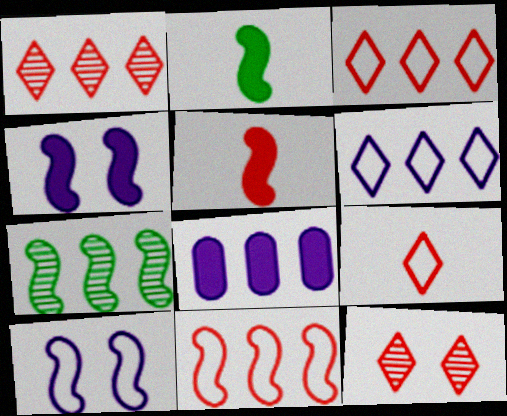[[3, 7, 8], 
[5, 7, 10]]